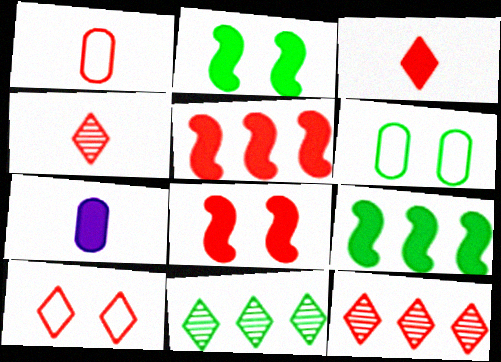[[1, 8, 12], 
[3, 10, 12]]